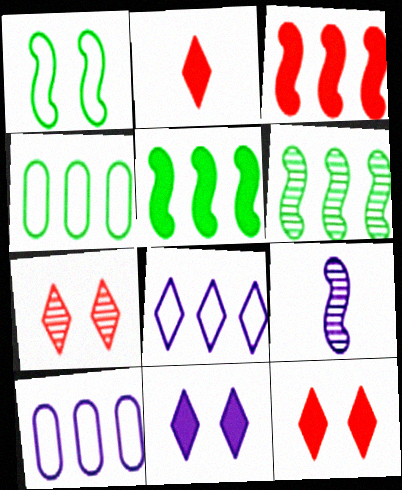[[1, 3, 9], 
[4, 9, 12], 
[9, 10, 11]]